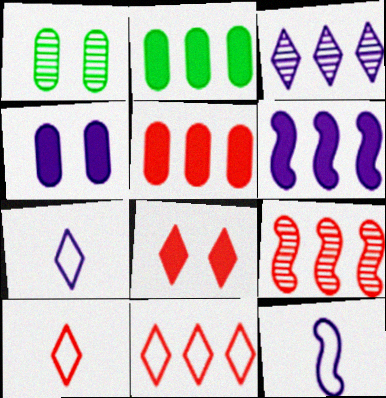[[1, 6, 10], 
[3, 4, 12], 
[5, 9, 11]]